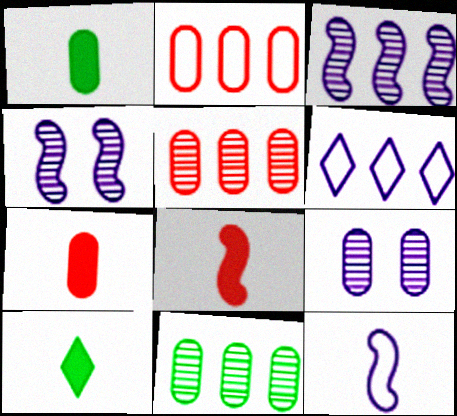[[1, 2, 9], 
[2, 4, 10]]